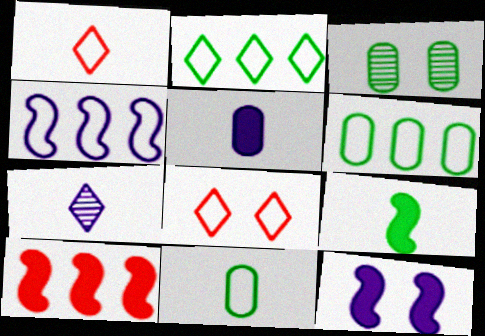[[2, 3, 9], 
[3, 8, 12], 
[4, 8, 11], 
[9, 10, 12]]